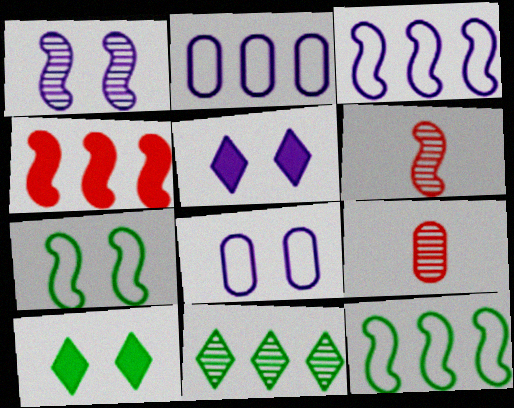[[1, 5, 8], 
[1, 9, 11], 
[2, 4, 11], 
[2, 6, 10], 
[3, 9, 10], 
[5, 9, 12]]